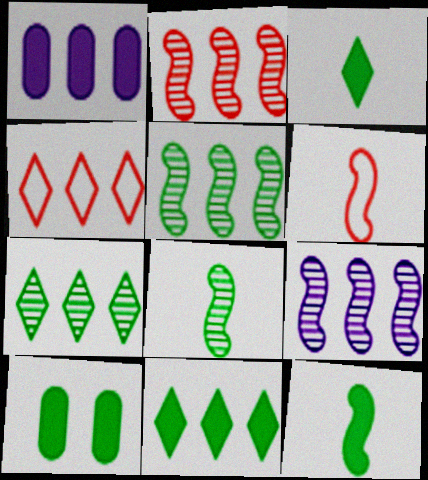[[1, 4, 5], 
[2, 5, 9], 
[10, 11, 12]]